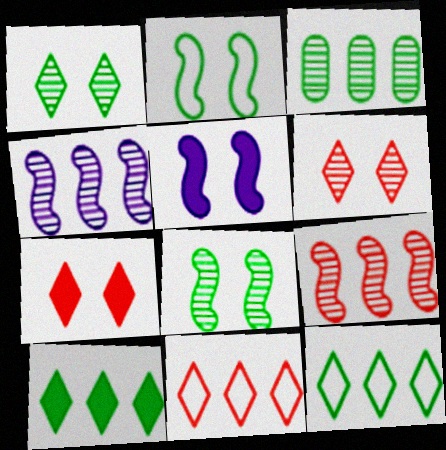[]